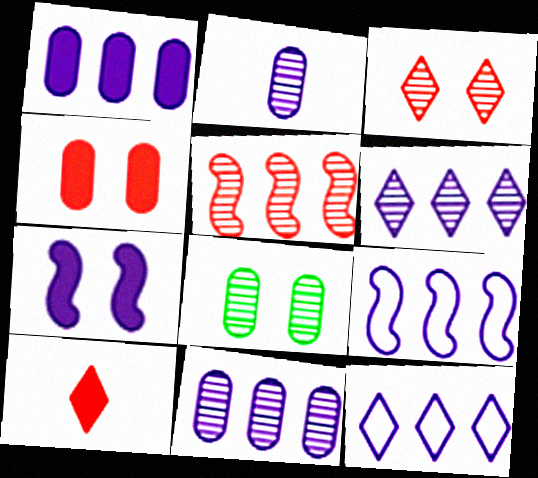[[1, 6, 9], 
[2, 7, 12], 
[8, 9, 10]]